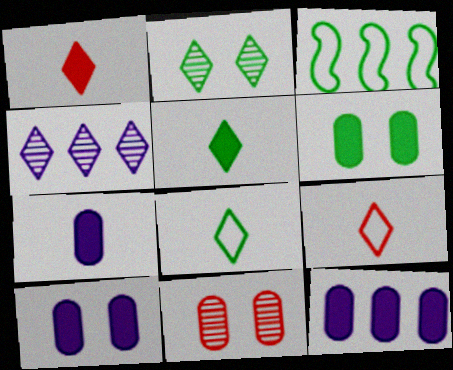[[7, 10, 12]]